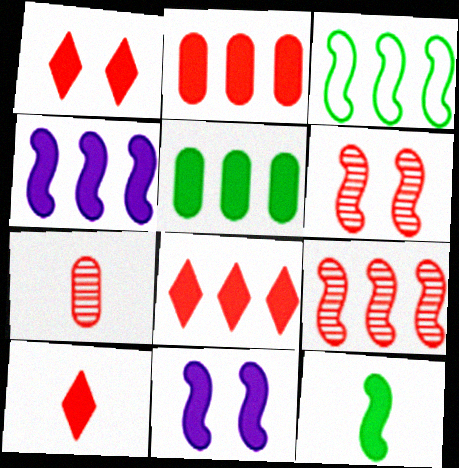[[1, 8, 10], 
[3, 4, 9], 
[4, 5, 8], 
[5, 10, 11]]